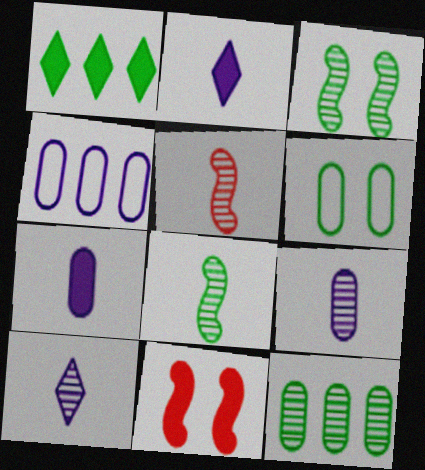[[1, 6, 8], 
[1, 7, 11]]